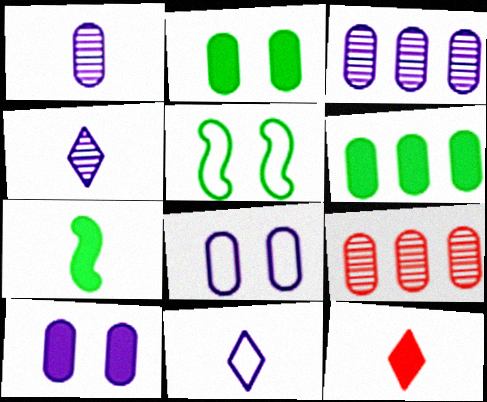[[3, 5, 12]]